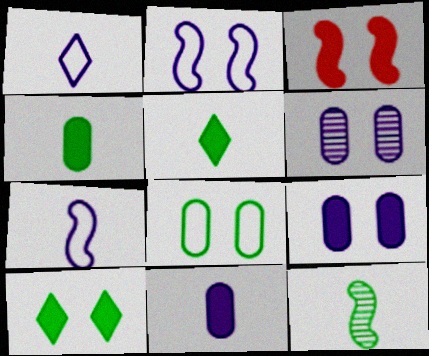[[3, 9, 10]]